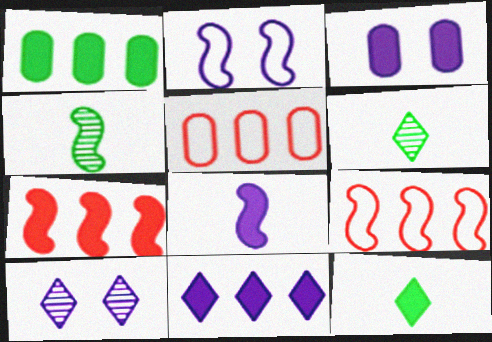[[1, 7, 11], 
[2, 3, 10], 
[2, 4, 7], 
[3, 6, 9], 
[3, 7, 12], 
[3, 8, 11]]